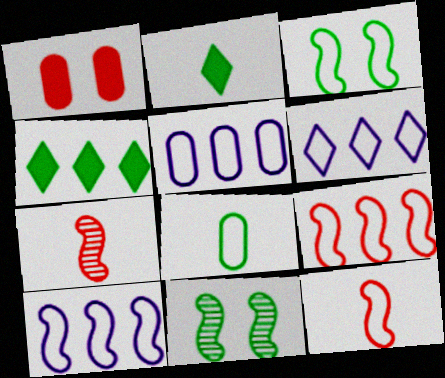[[3, 10, 12], 
[4, 8, 11], 
[5, 6, 10]]